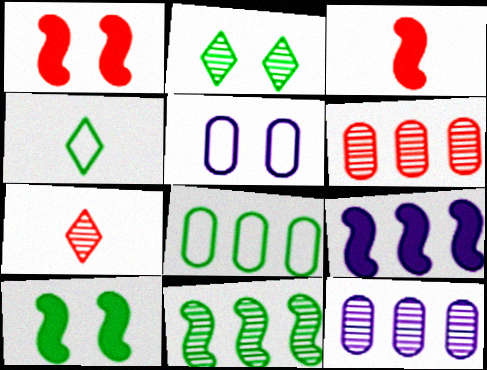[[1, 2, 5], 
[1, 4, 12], 
[3, 9, 10]]